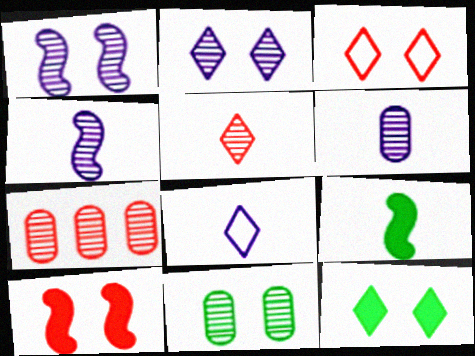[[2, 3, 12], 
[6, 7, 11]]